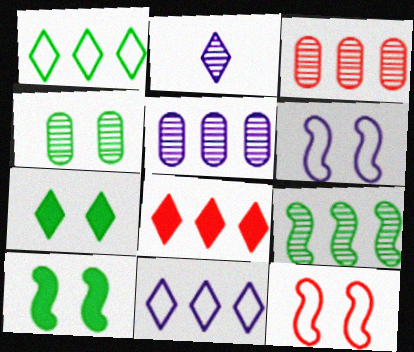[]